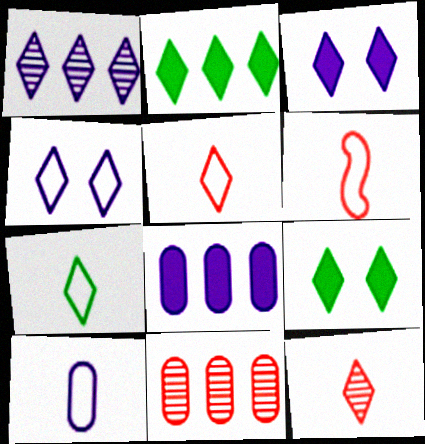[[1, 5, 9], 
[2, 4, 12], 
[6, 7, 10]]